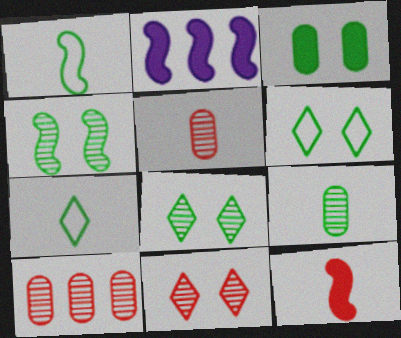[[2, 5, 6], 
[3, 4, 6]]